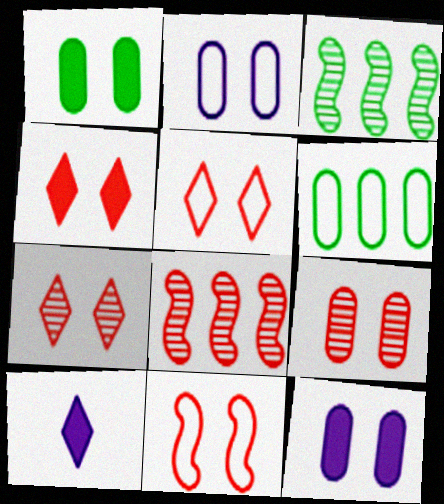[[1, 2, 9], 
[4, 5, 7], 
[4, 9, 11]]